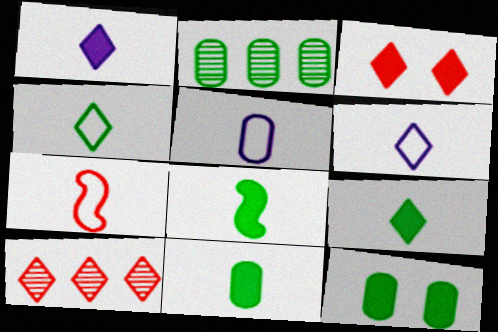[[4, 5, 7], 
[8, 9, 11]]